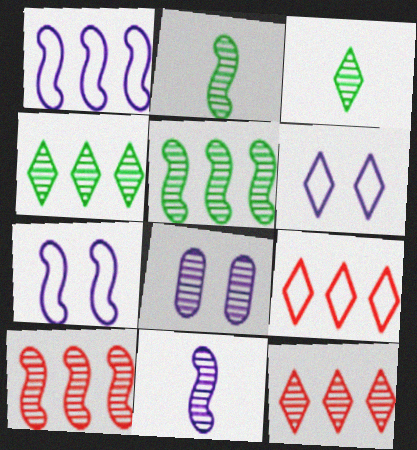[[2, 8, 12], 
[3, 8, 10]]